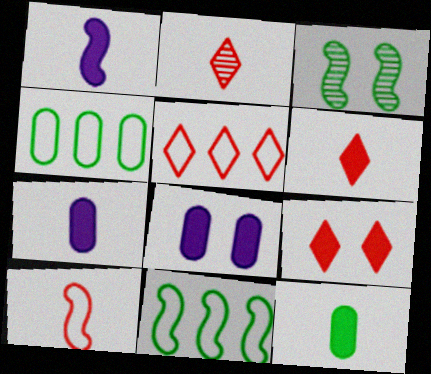[[1, 6, 12], 
[2, 5, 9], 
[2, 8, 11], 
[3, 5, 7]]